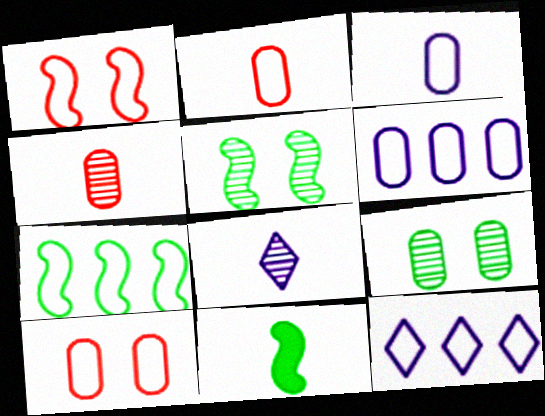[[2, 8, 11], 
[5, 7, 11]]